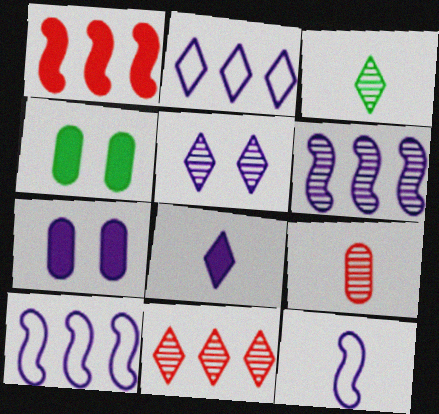[[1, 4, 8], 
[2, 5, 8], 
[3, 5, 11], 
[4, 11, 12]]